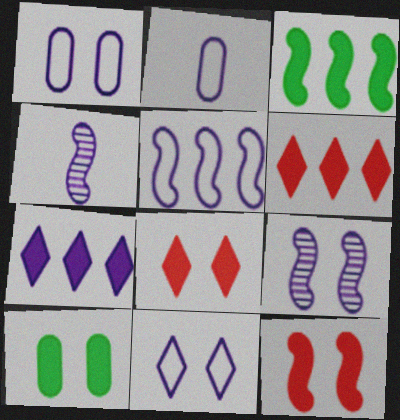[[1, 4, 7], 
[2, 5, 11], 
[2, 7, 9]]